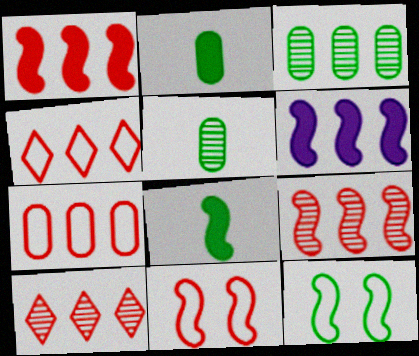[[1, 7, 10], 
[3, 4, 6]]